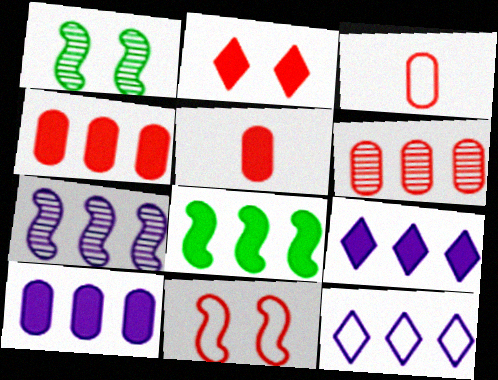[[1, 3, 9], 
[1, 5, 12], 
[4, 8, 9], 
[6, 8, 12], 
[7, 10, 12]]